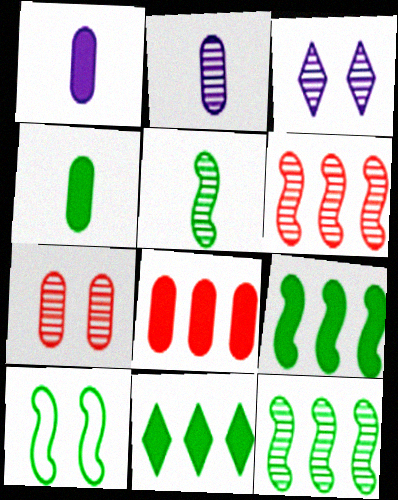[[5, 9, 10]]